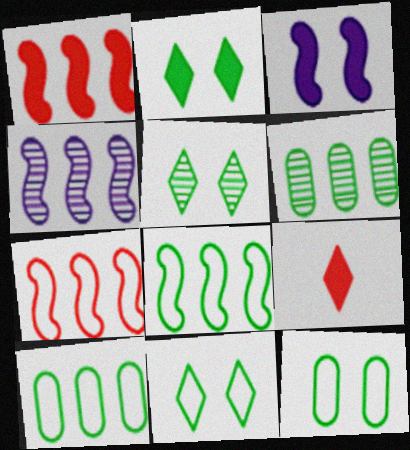[[1, 4, 8], 
[2, 5, 11], 
[4, 9, 12]]